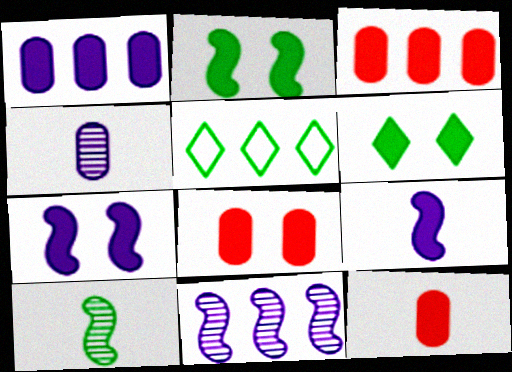[[3, 5, 11], 
[3, 6, 9], 
[3, 8, 12], 
[6, 7, 8]]